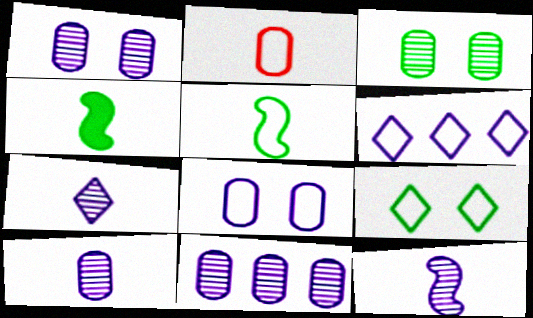[[1, 10, 11], 
[2, 4, 7], 
[7, 10, 12]]